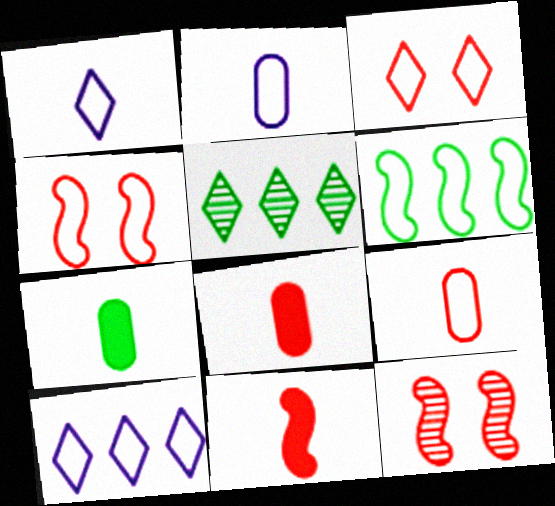[[2, 3, 6], 
[7, 10, 12]]